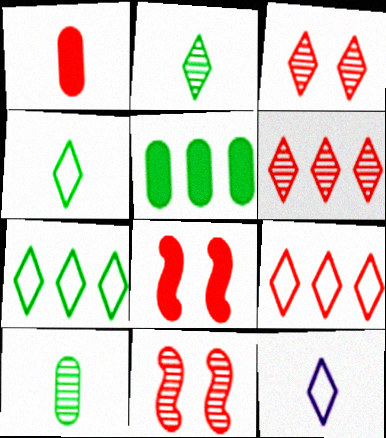[[1, 9, 11], 
[5, 11, 12]]